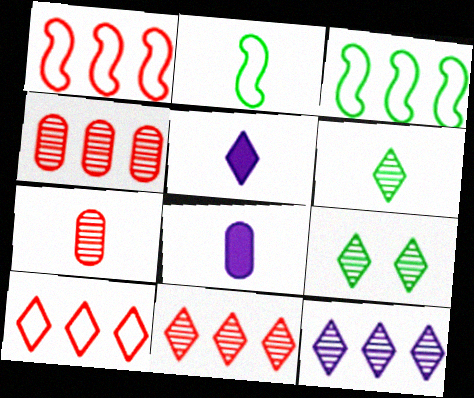[[1, 8, 9], 
[2, 5, 7], 
[5, 9, 10]]